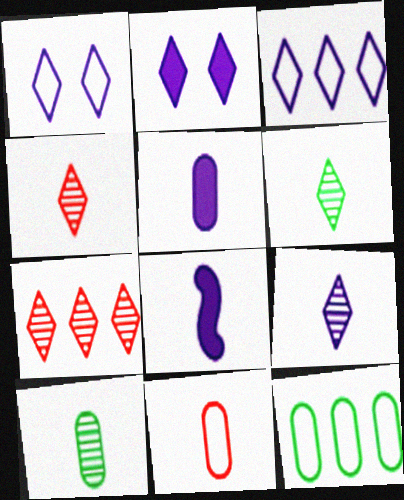[[2, 3, 9], 
[4, 6, 9], 
[5, 10, 11], 
[6, 8, 11]]